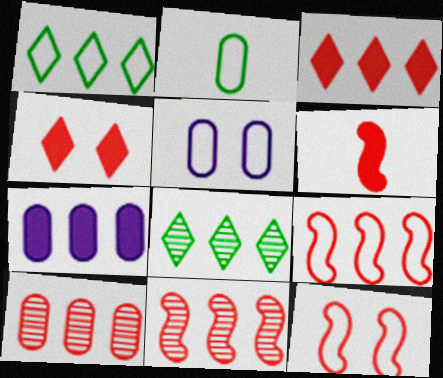[[1, 7, 11], 
[3, 9, 10], 
[5, 6, 8], 
[6, 11, 12], 
[7, 8, 9]]